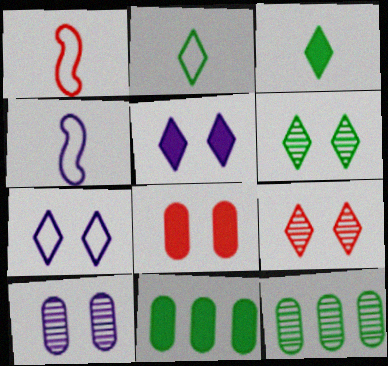[[1, 5, 12], 
[4, 9, 11]]